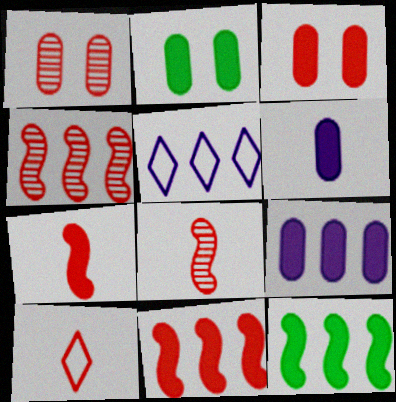[[1, 10, 11], 
[2, 5, 8], 
[3, 4, 10]]